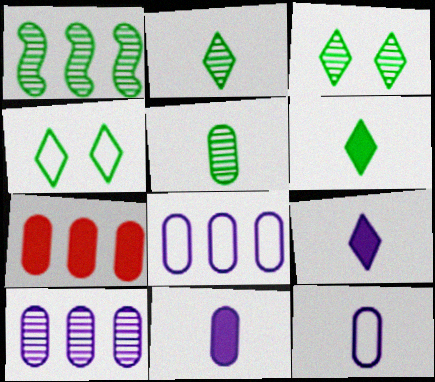[[1, 3, 5]]